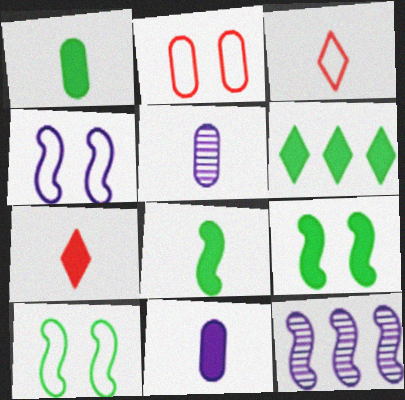[[1, 6, 9], 
[3, 5, 8], 
[7, 8, 11]]